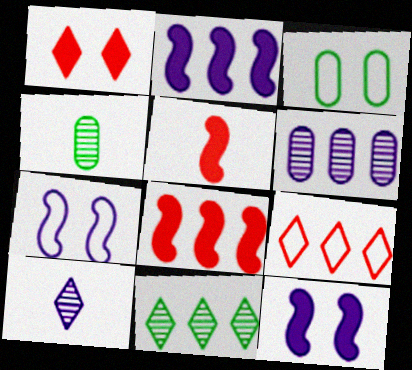[[3, 8, 10], 
[4, 9, 12]]